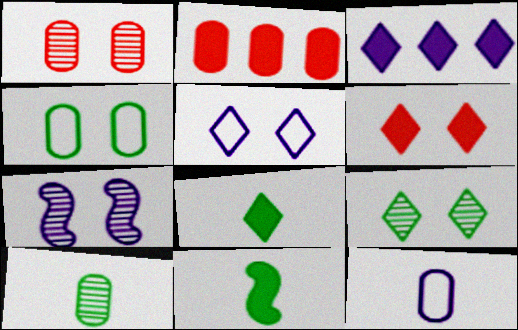[[1, 7, 9], 
[3, 6, 8], 
[3, 7, 12], 
[4, 6, 7], 
[5, 6, 9]]